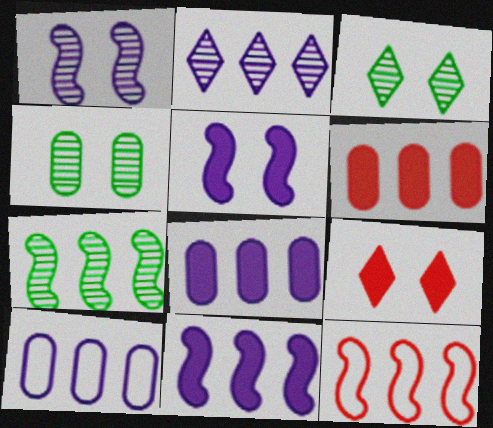[[2, 10, 11], 
[7, 11, 12]]